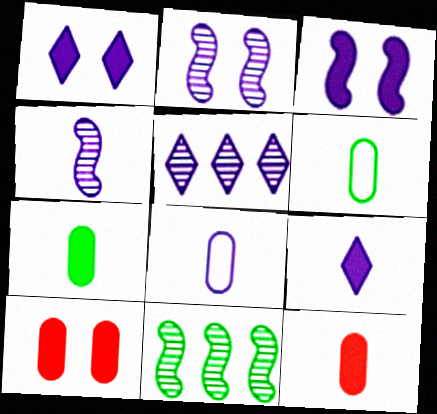[[3, 5, 8], 
[4, 8, 9]]